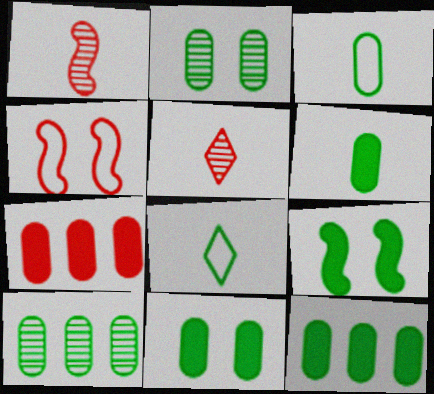[[2, 3, 12], 
[3, 10, 11], 
[4, 5, 7], 
[6, 11, 12], 
[8, 9, 10]]